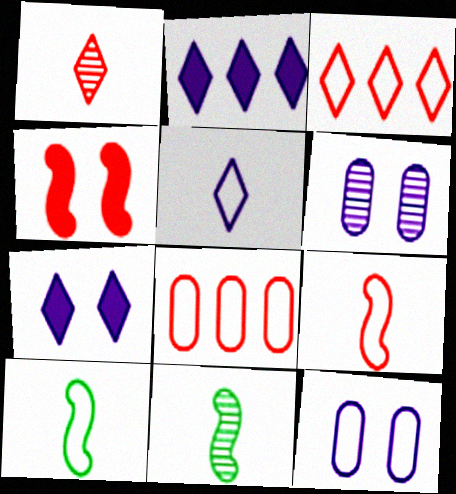[[1, 4, 8], 
[3, 10, 12], 
[7, 8, 11]]